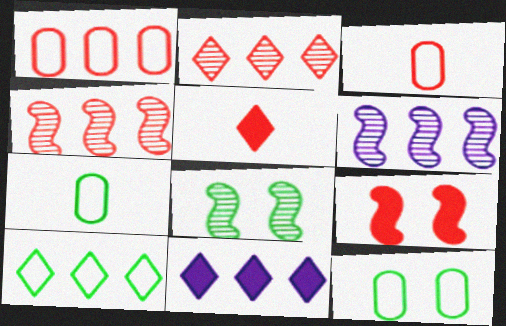[[2, 3, 9], 
[2, 10, 11], 
[3, 8, 11], 
[5, 6, 12]]